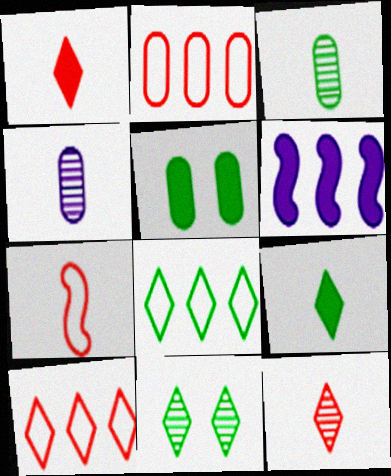[[1, 5, 6], 
[2, 4, 5], 
[4, 7, 9], 
[8, 9, 11]]